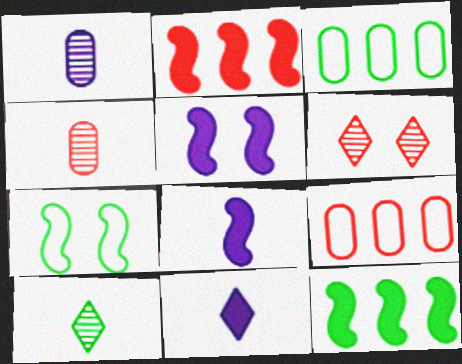[[3, 6, 8], 
[5, 9, 10]]